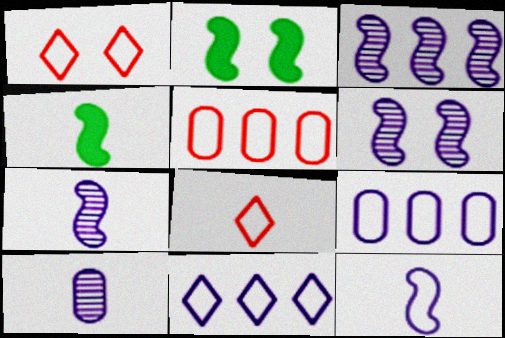[[3, 6, 7], 
[4, 8, 10]]